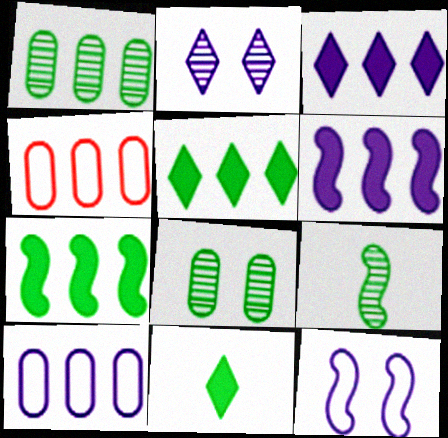[]